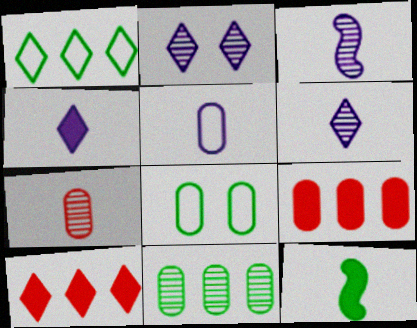[[3, 4, 5], 
[3, 8, 10]]